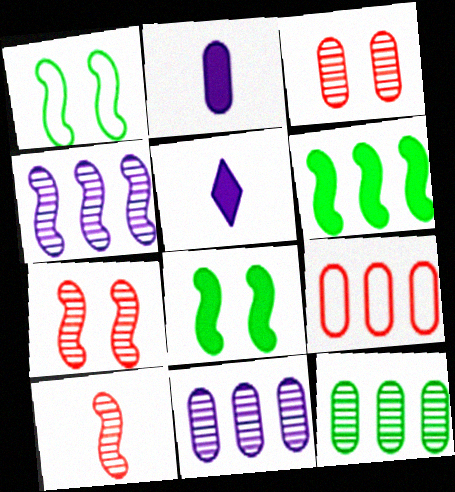[]